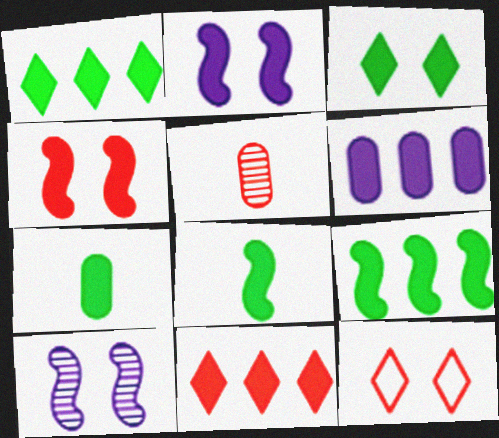[[2, 7, 11], 
[3, 7, 9], 
[6, 9, 11]]